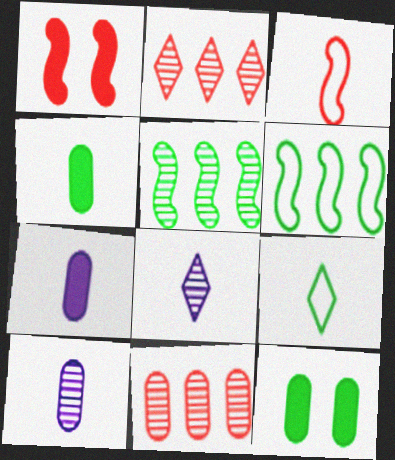[[3, 4, 8], 
[5, 9, 12]]